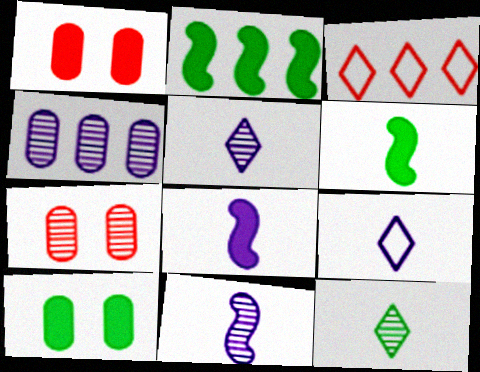[[2, 3, 4], 
[2, 7, 9], 
[3, 10, 11]]